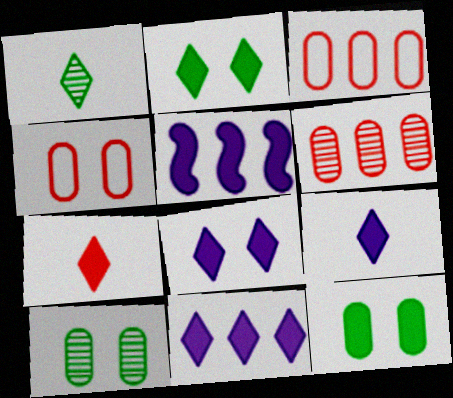[[1, 4, 5], 
[2, 7, 11], 
[5, 7, 12], 
[8, 9, 11]]